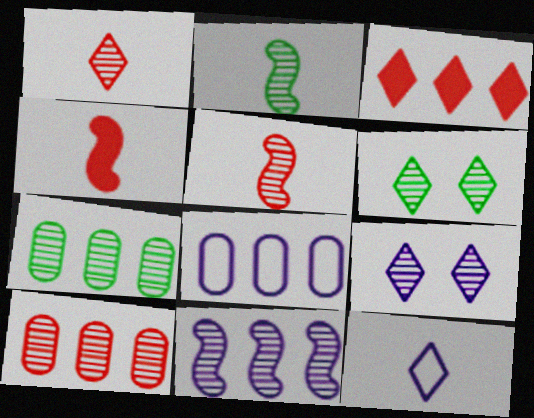[[2, 6, 7], 
[2, 9, 10], 
[3, 6, 12], 
[4, 6, 8], 
[5, 7, 9]]